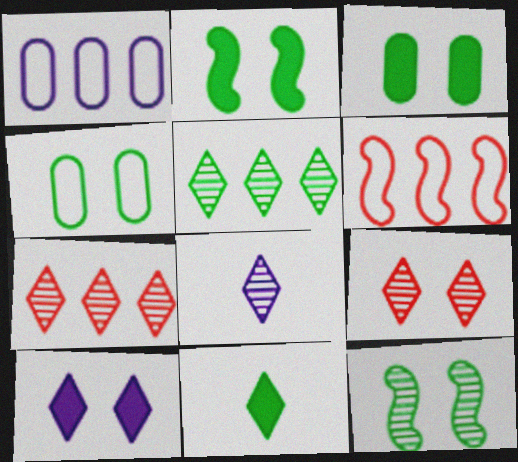[[3, 6, 8], 
[5, 8, 9]]